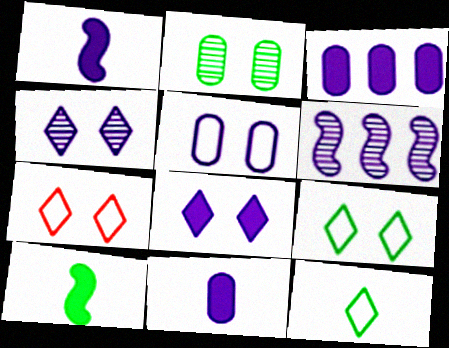[[1, 3, 8]]